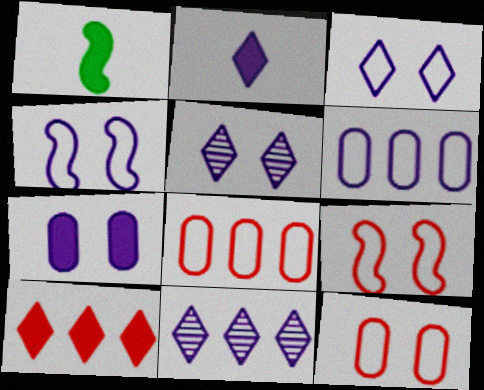[[1, 5, 8], 
[1, 7, 10], 
[1, 11, 12], 
[2, 3, 11], 
[4, 5, 7]]